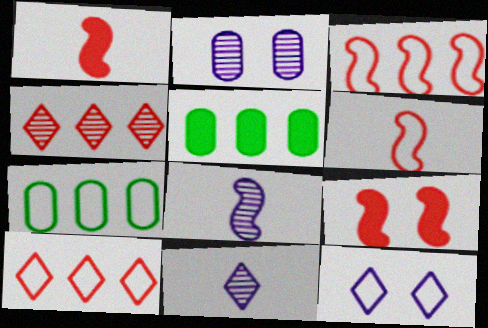[[6, 7, 12], 
[7, 9, 11]]